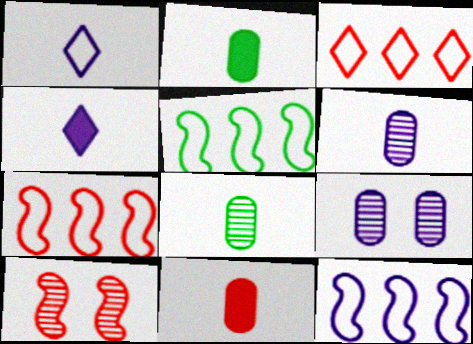[[3, 10, 11], 
[4, 9, 12], 
[5, 7, 12]]